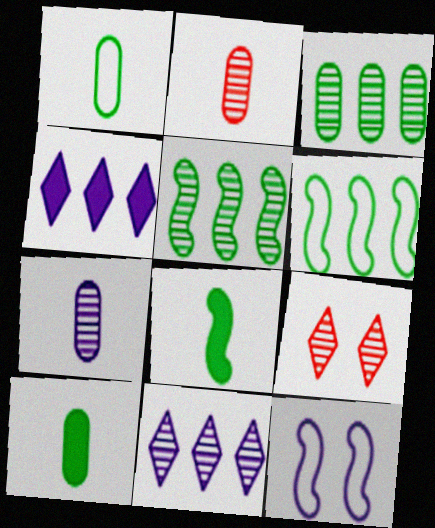[[4, 7, 12], 
[5, 7, 9]]